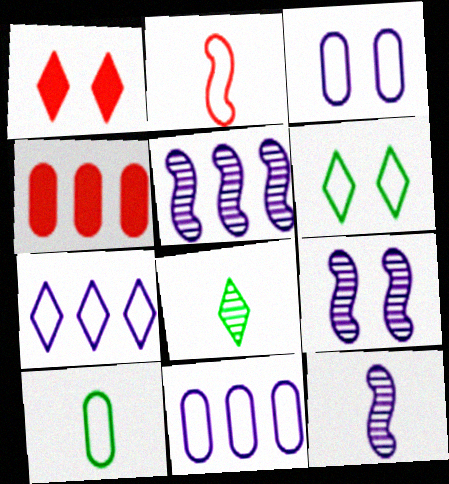[[1, 5, 10], 
[1, 7, 8], 
[2, 6, 11], 
[4, 6, 12], 
[5, 9, 12]]